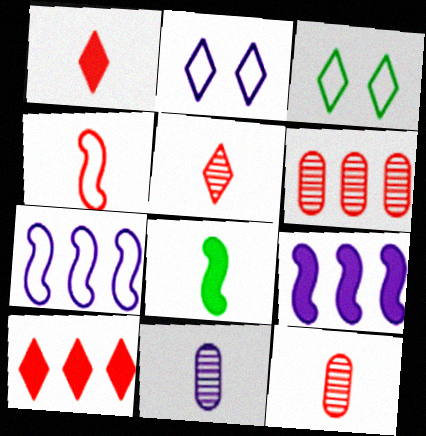[[1, 4, 12], 
[2, 6, 8], 
[2, 9, 11], 
[3, 9, 12]]